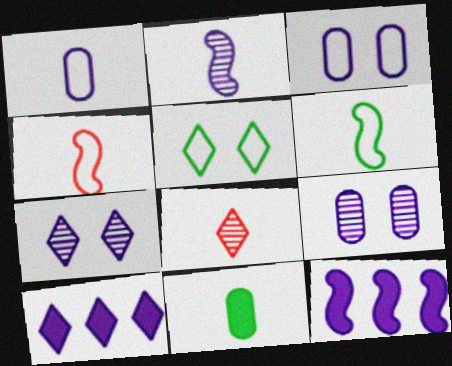[[1, 7, 12], 
[2, 3, 10], 
[5, 8, 10]]